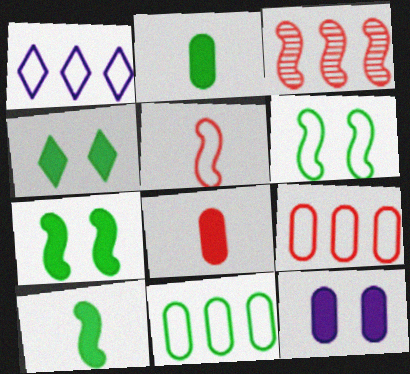[]